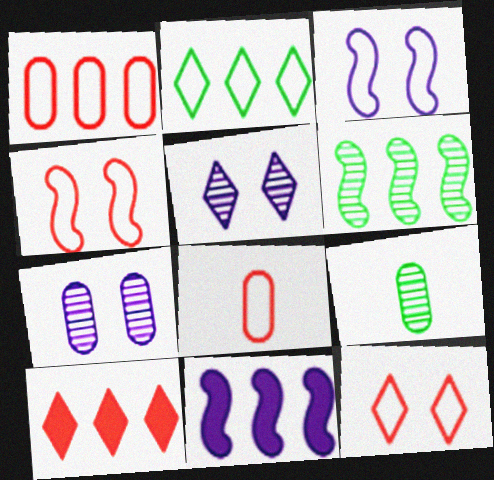[[2, 3, 8], 
[3, 9, 10], 
[9, 11, 12]]